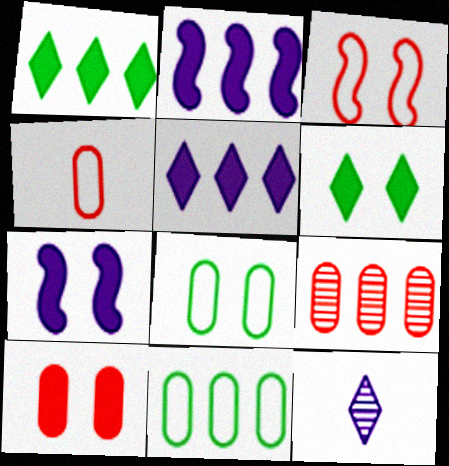[[4, 9, 10], 
[6, 7, 10]]